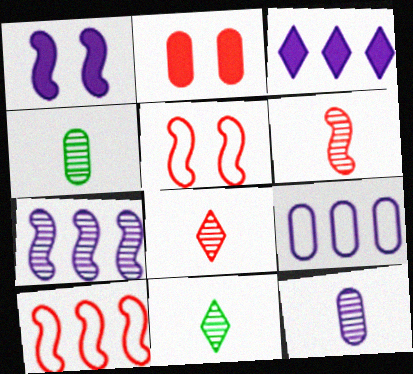[[2, 4, 9], 
[2, 8, 10], 
[3, 4, 5], 
[3, 7, 9], 
[6, 11, 12]]